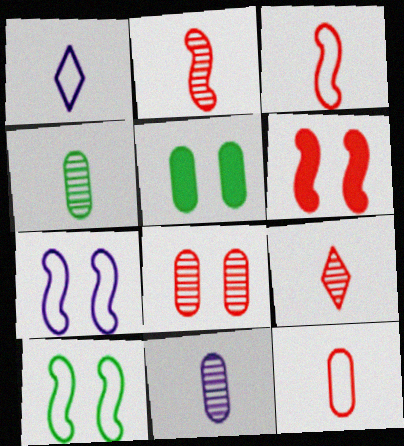[]